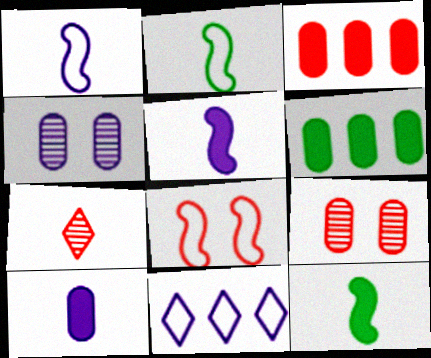[[2, 7, 10], 
[3, 7, 8], 
[4, 5, 11], 
[9, 11, 12]]